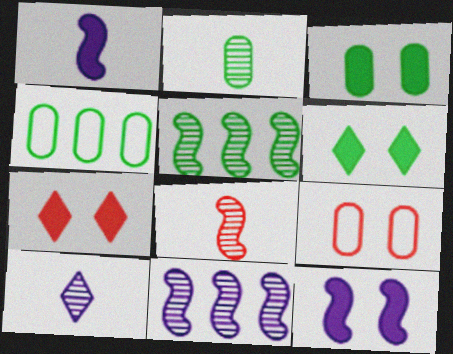[[2, 3, 4], 
[2, 8, 10], 
[3, 7, 12]]